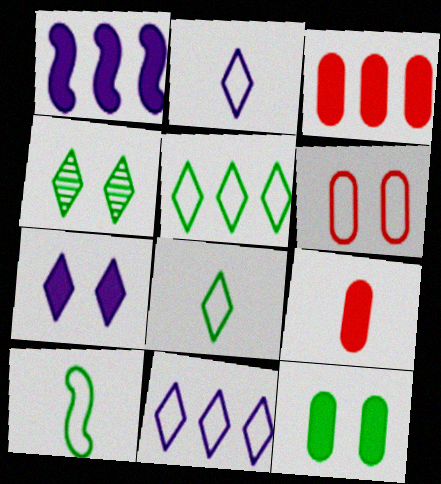[[6, 10, 11]]